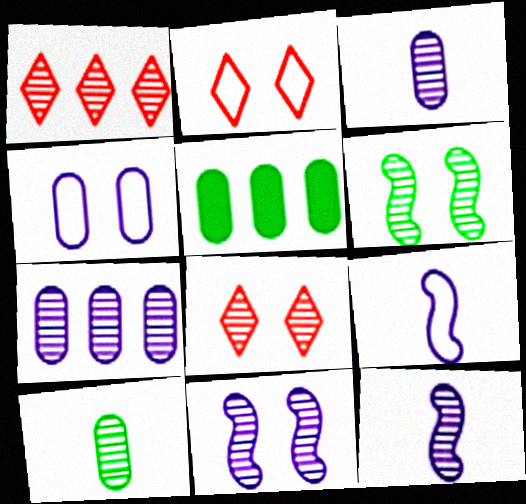[[1, 3, 6], 
[1, 10, 11], 
[2, 5, 12], 
[5, 8, 9]]